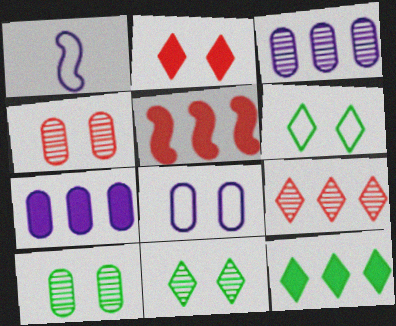[[1, 4, 12], 
[5, 7, 12]]